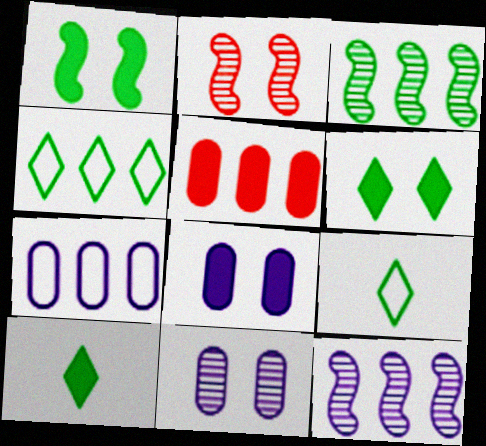[[2, 7, 10], 
[4, 5, 12]]